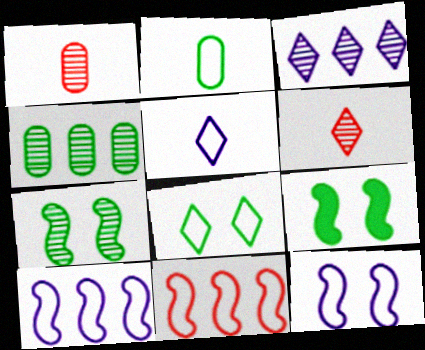[[1, 3, 7]]